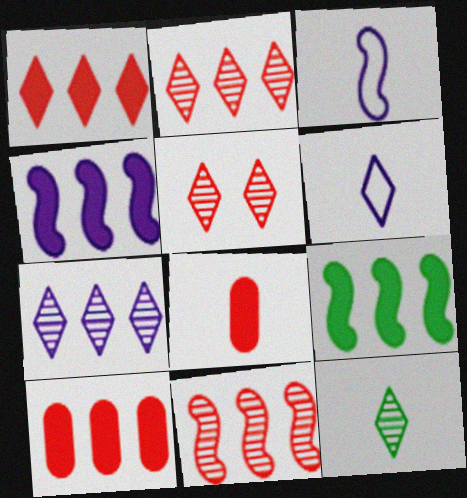[[3, 8, 12], 
[5, 7, 12]]